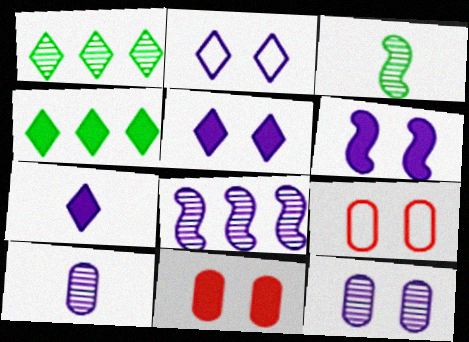[[2, 6, 12]]